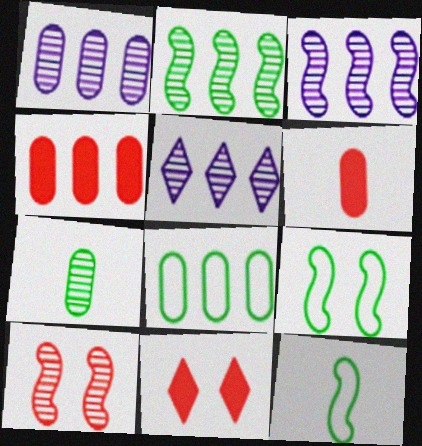[[1, 3, 5], 
[1, 4, 8], 
[1, 11, 12], 
[5, 6, 9], 
[5, 7, 10]]